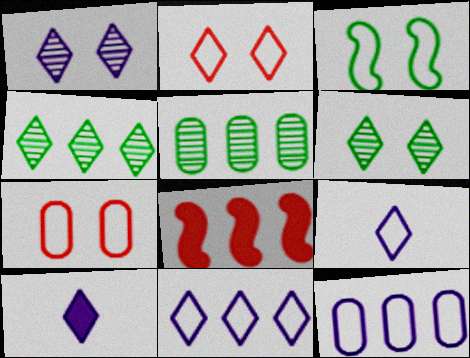[[1, 10, 11], 
[2, 4, 10], 
[4, 8, 12], 
[5, 8, 11]]